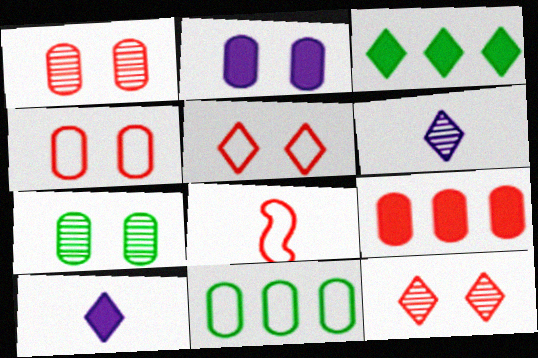[[2, 4, 7], 
[3, 5, 6], 
[8, 9, 12]]